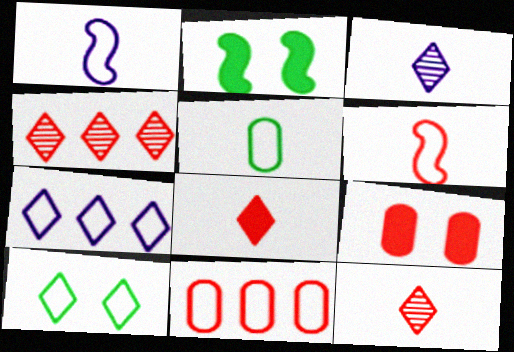[[1, 10, 11], 
[2, 3, 11], 
[4, 6, 9]]